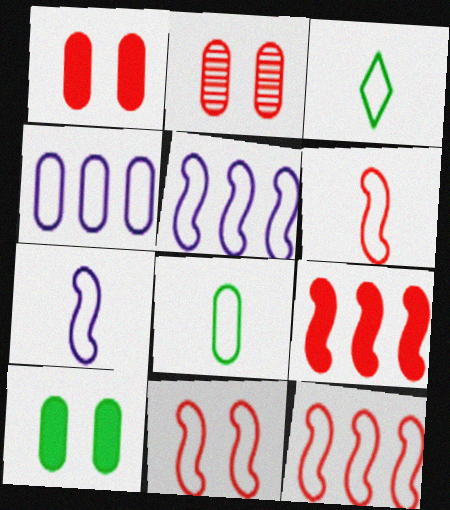[[3, 4, 11], 
[6, 11, 12]]